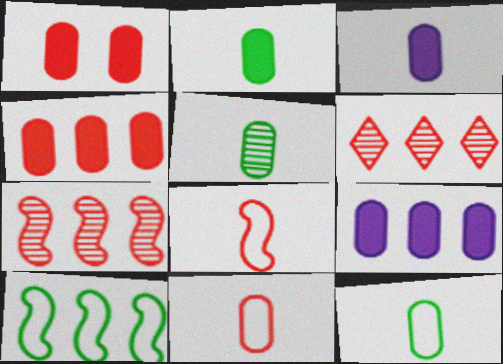[[1, 2, 9], 
[1, 6, 8], 
[2, 5, 12], 
[3, 5, 11], 
[6, 9, 10]]